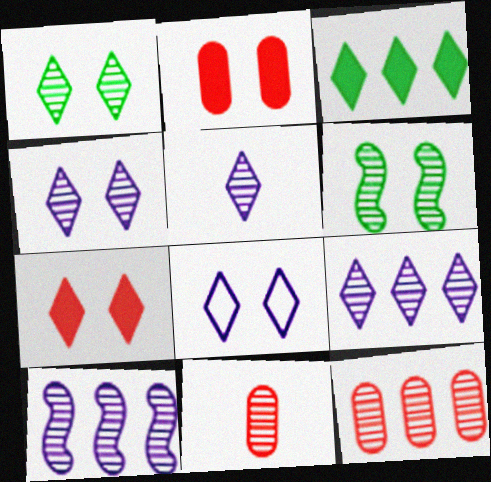[[1, 7, 8], 
[1, 10, 11], 
[2, 6, 8], 
[4, 5, 9], 
[5, 6, 12], 
[6, 9, 11]]